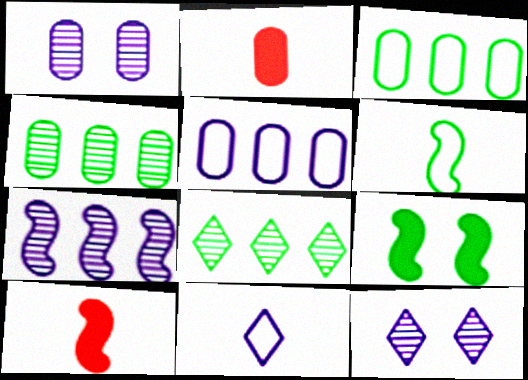[[1, 2, 3], 
[3, 10, 12]]